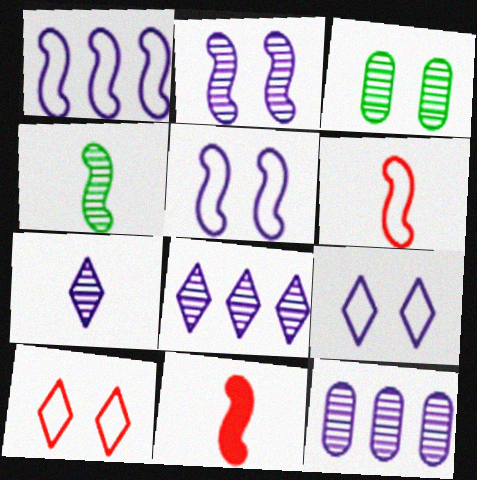[[2, 7, 12]]